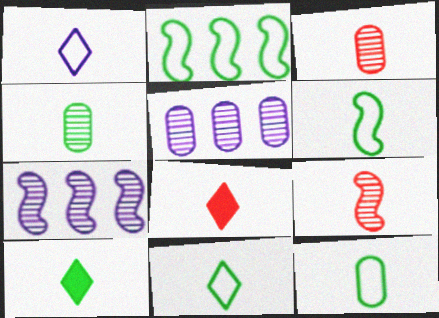[[4, 6, 10], 
[6, 11, 12]]